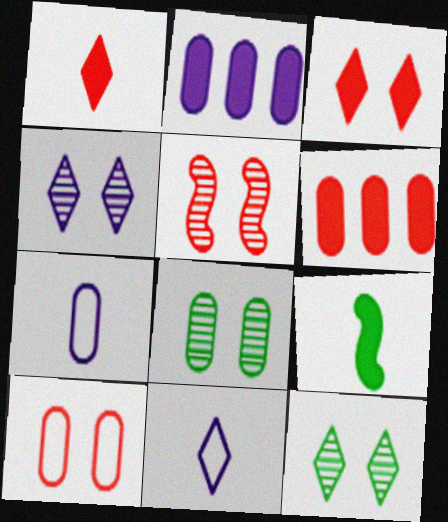[[2, 3, 9], 
[3, 5, 10], 
[4, 5, 8], 
[6, 7, 8]]